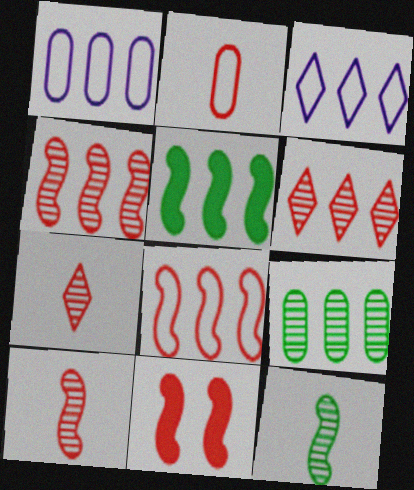[[1, 5, 6], 
[2, 6, 11], 
[8, 10, 11]]